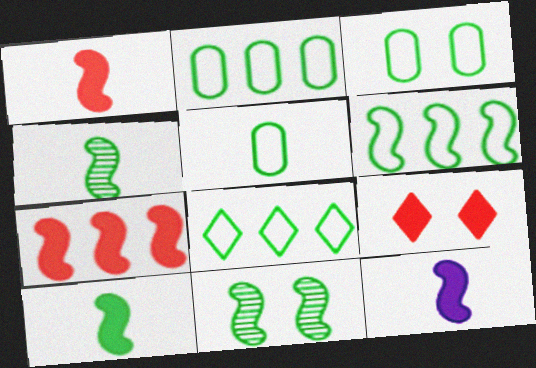[[1, 10, 12], 
[2, 3, 5], 
[2, 6, 8], 
[6, 10, 11]]